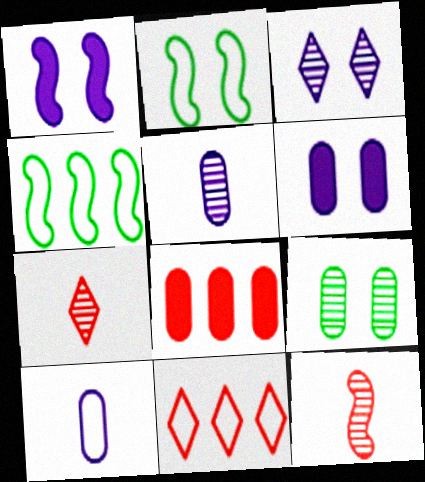[[1, 4, 12], 
[2, 10, 11], 
[4, 6, 7], 
[8, 9, 10]]